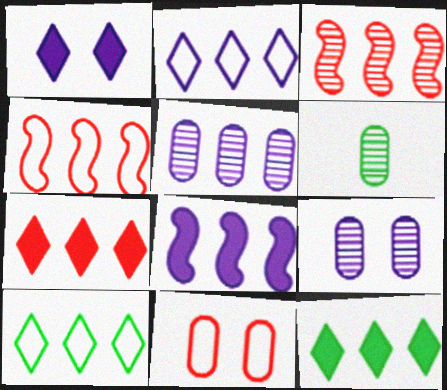[[1, 4, 6], 
[2, 5, 8], 
[4, 5, 12]]